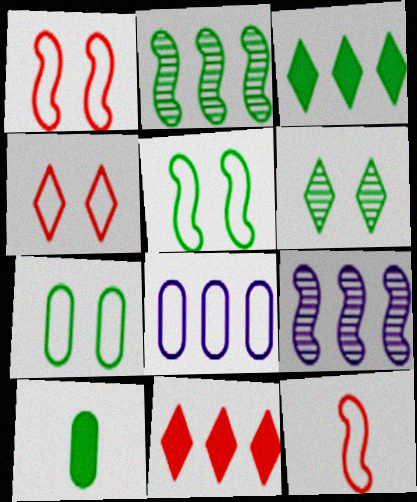[[2, 8, 11], 
[4, 9, 10]]